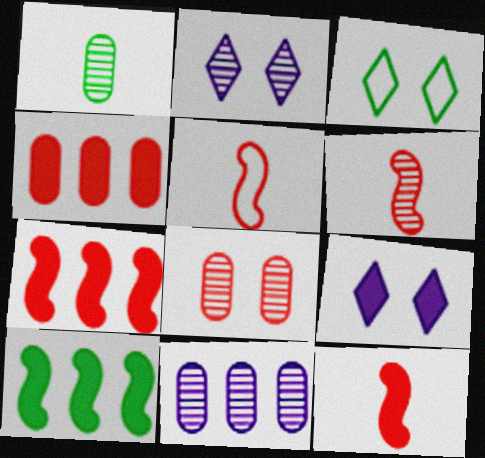[[1, 3, 10], 
[1, 8, 11], 
[3, 11, 12], 
[5, 6, 12]]